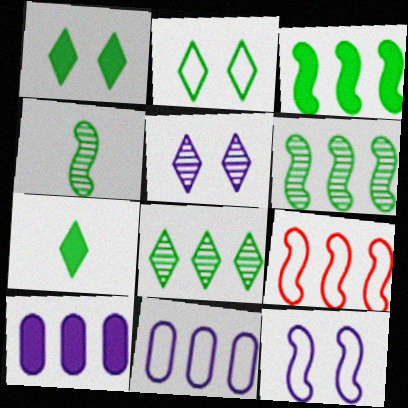[[2, 7, 8], 
[8, 9, 10]]